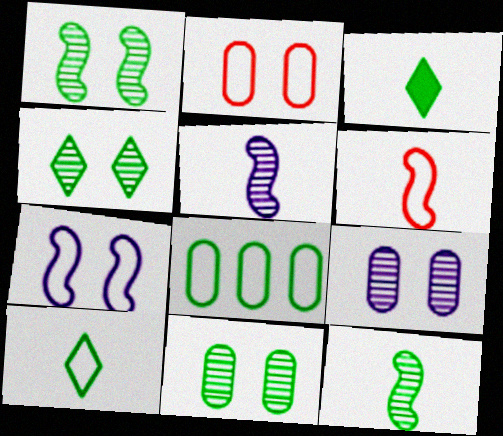[[1, 3, 8], 
[1, 4, 11]]